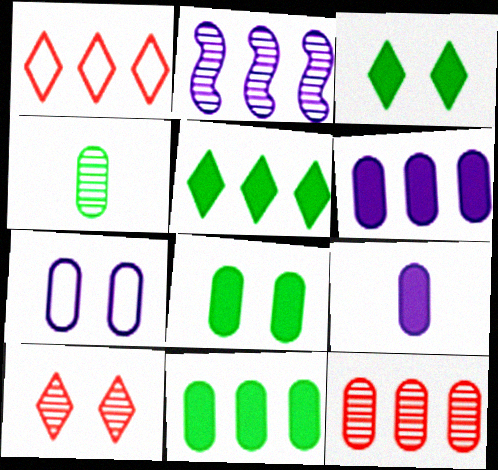[[1, 2, 11], 
[2, 4, 10]]